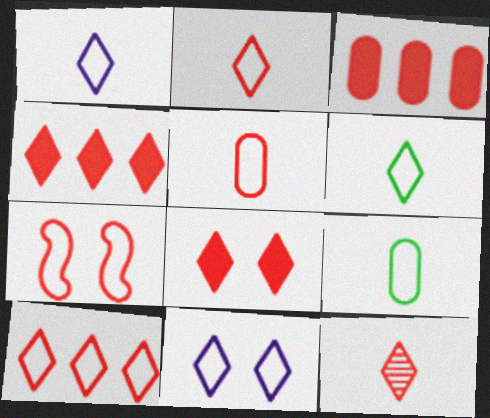[[1, 2, 6], 
[3, 7, 12], 
[5, 7, 10], 
[6, 10, 11], 
[8, 10, 12]]